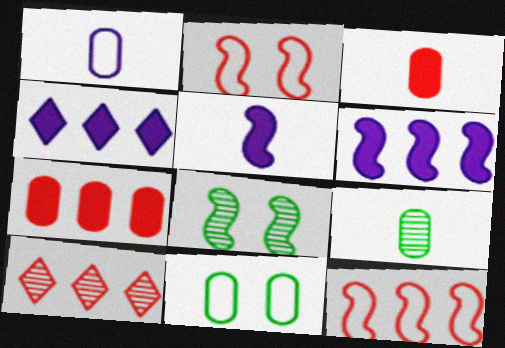[[1, 3, 9], 
[2, 3, 10], 
[2, 4, 9], 
[5, 8, 12], 
[5, 10, 11], 
[7, 10, 12]]